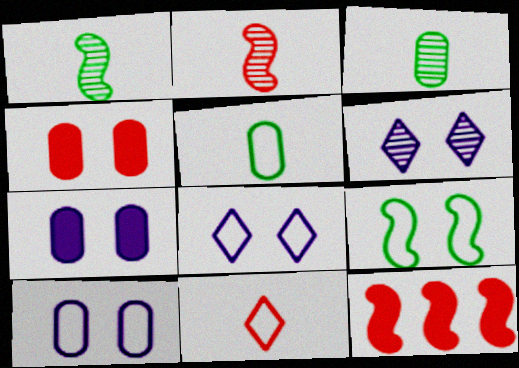[[3, 8, 12], 
[4, 6, 9], 
[5, 6, 12]]